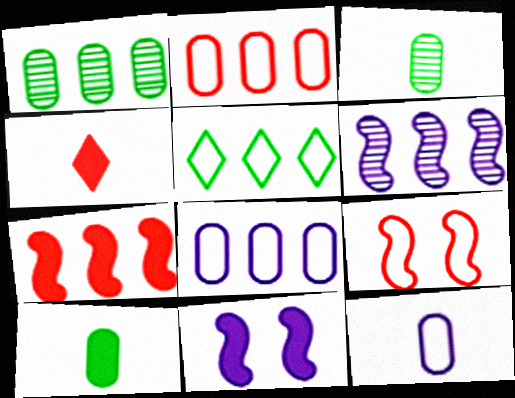[[5, 9, 12]]